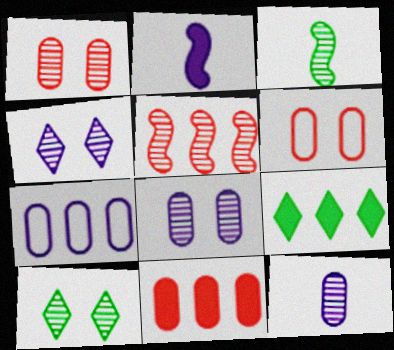[[2, 4, 7], 
[5, 7, 9], 
[5, 10, 12]]